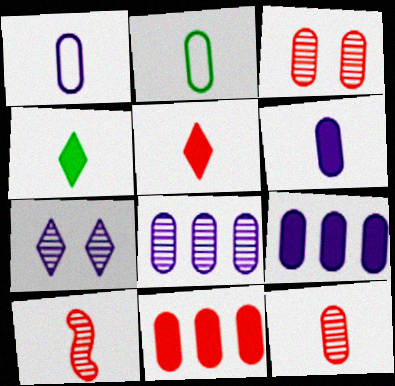[[1, 4, 10], 
[2, 3, 9], 
[2, 6, 12]]